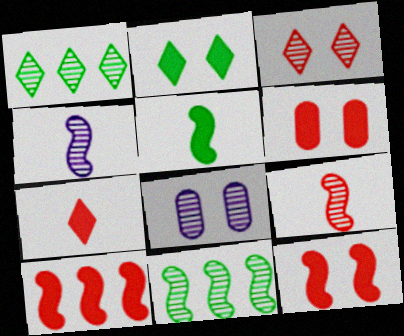[[1, 8, 9], 
[6, 7, 10]]